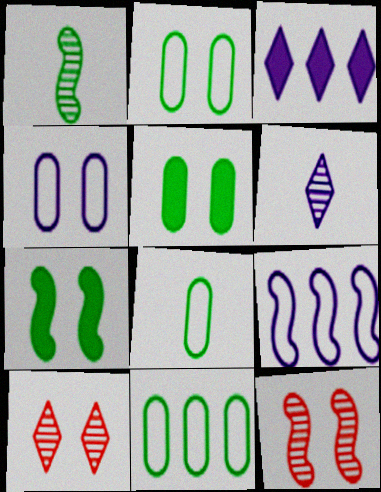[[2, 8, 11], 
[3, 8, 12], 
[4, 7, 10]]